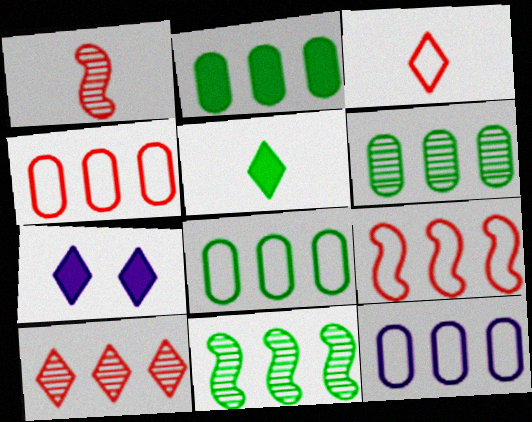[[1, 7, 8], 
[2, 6, 8], 
[4, 8, 12]]